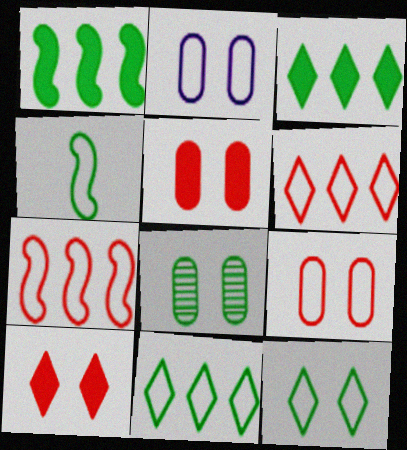[[2, 4, 6], 
[2, 5, 8], 
[3, 4, 8]]